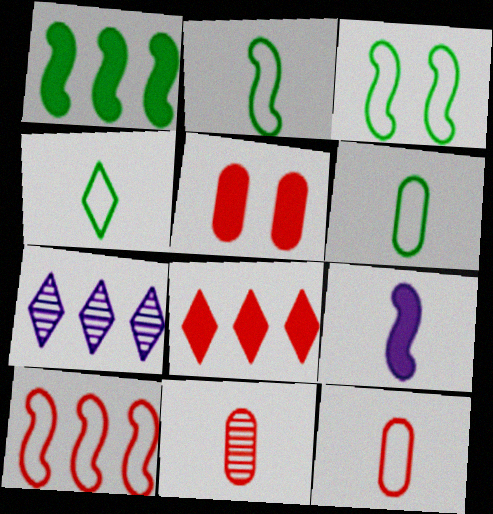[[2, 4, 6], 
[2, 5, 7], 
[4, 9, 11]]